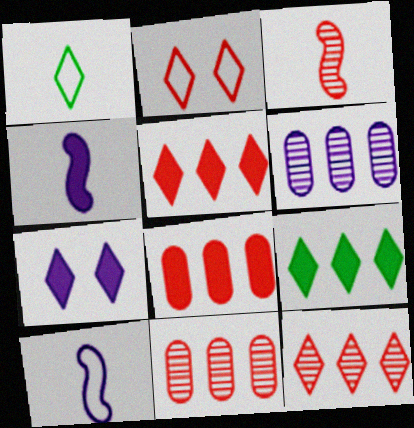[[1, 7, 12], 
[2, 3, 8], 
[6, 7, 10]]